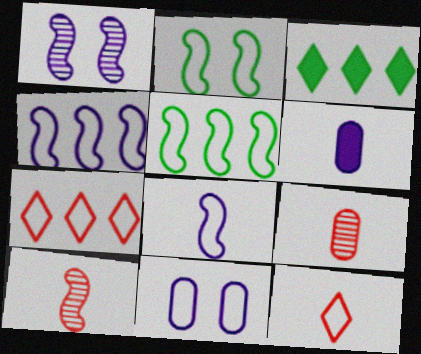[[3, 10, 11], 
[5, 11, 12]]